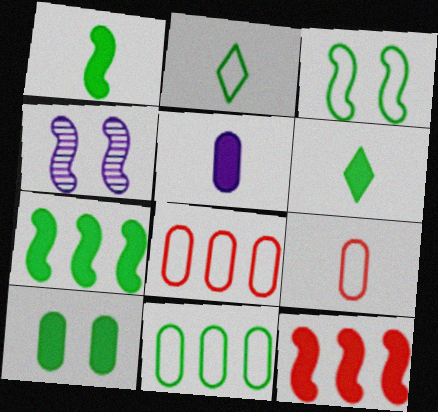[[2, 3, 11], 
[4, 6, 8], 
[6, 7, 10]]